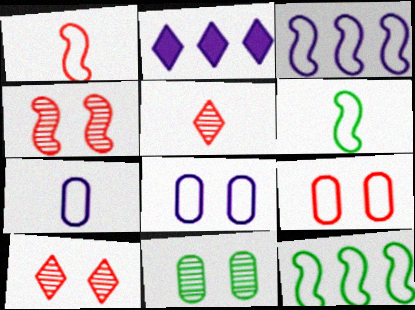[[1, 2, 11]]